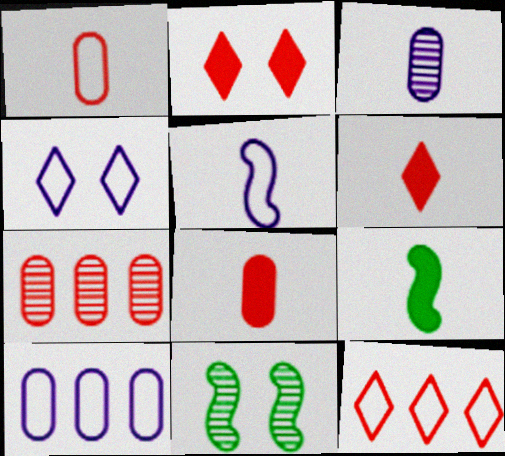[[4, 5, 10], 
[4, 7, 9], 
[6, 10, 11]]